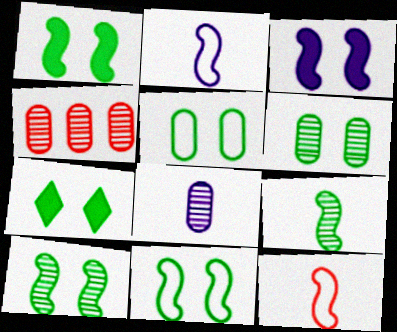[[1, 10, 11], 
[2, 4, 7], 
[4, 6, 8], 
[5, 7, 10], 
[6, 7, 11]]